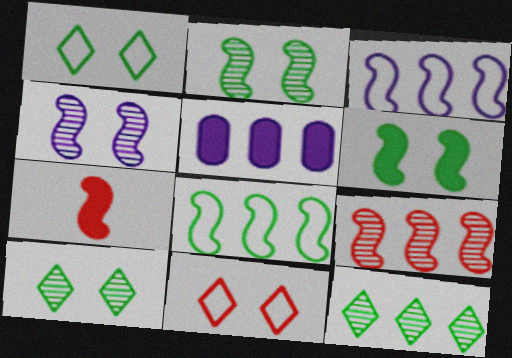[[2, 3, 7], 
[4, 7, 8]]